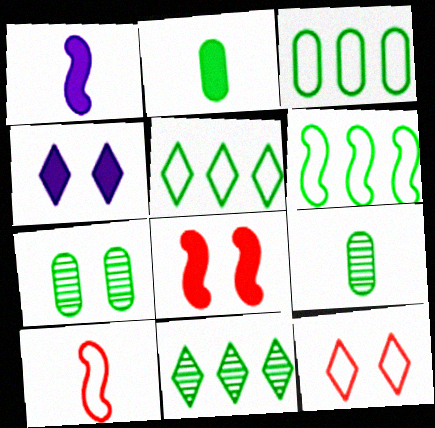[[2, 3, 7], 
[3, 5, 6]]